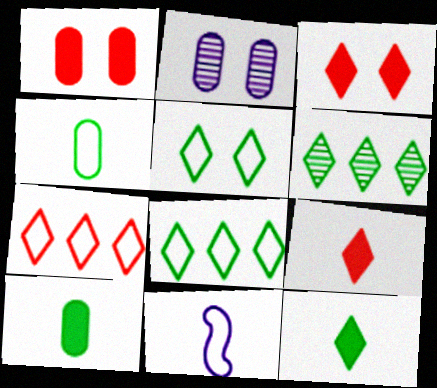[[1, 6, 11], 
[5, 6, 12]]